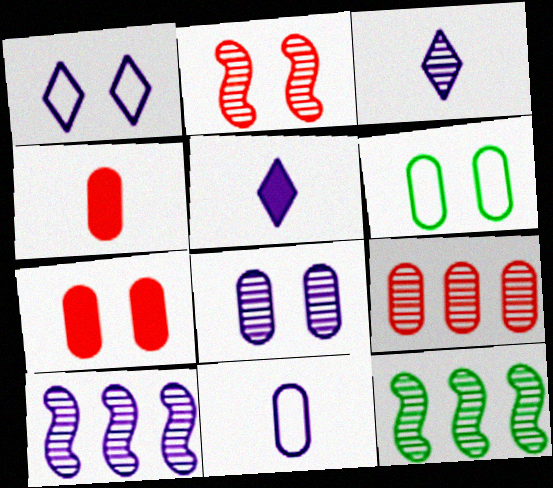[[1, 4, 12], 
[3, 8, 10], 
[6, 7, 8]]